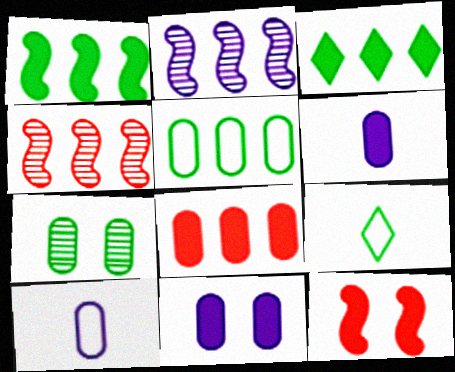[[1, 7, 9], 
[3, 6, 12], 
[4, 9, 11], 
[7, 8, 10]]